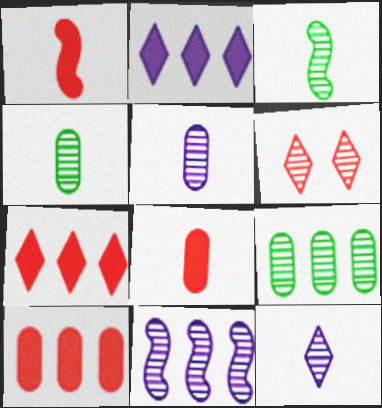[[4, 6, 11]]